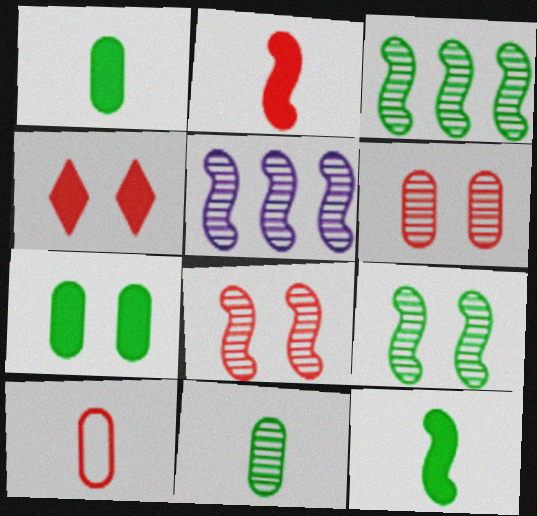[]